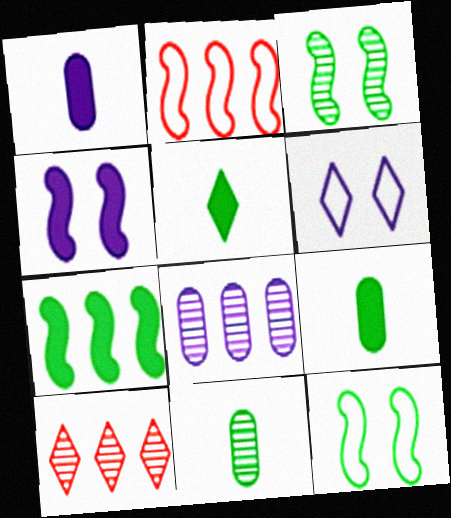[[1, 10, 12], 
[5, 6, 10]]